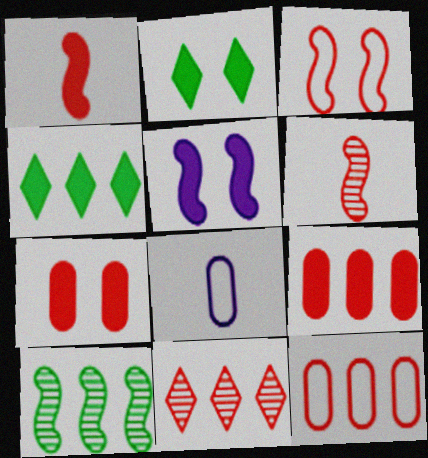[[2, 5, 7]]